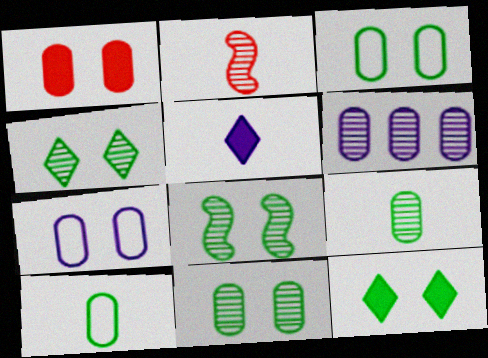[[1, 6, 10], 
[1, 7, 11], 
[2, 4, 6], 
[2, 5, 10], 
[3, 8, 12], 
[4, 8, 11]]